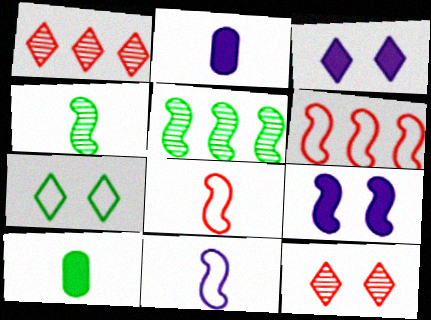[[3, 7, 12], 
[4, 6, 9], 
[5, 7, 10], 
[5, 8, 9]]